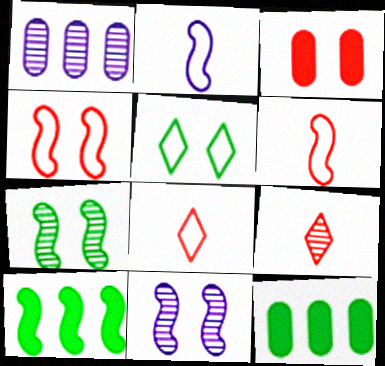[[1, 7, 9], 
[3, 5, 11], 
[6, 10, 11], 
[8, 11, 12]]